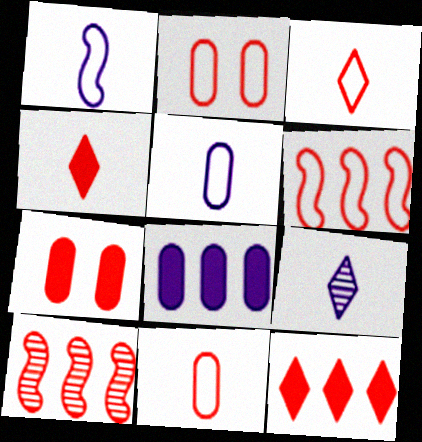[[2, 3, 6], 
[2, 4, 10], 
[3, 7, 10]]